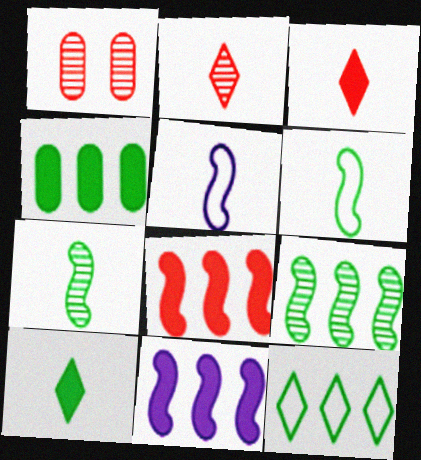[[4, 9, 12]]